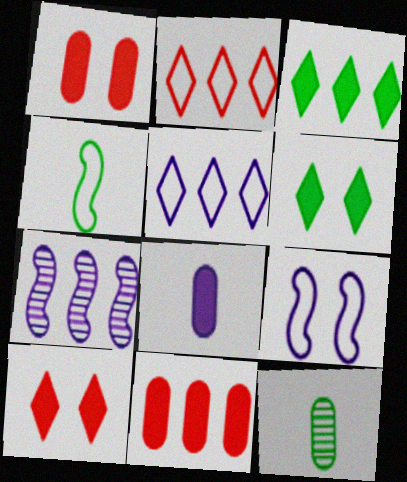[]